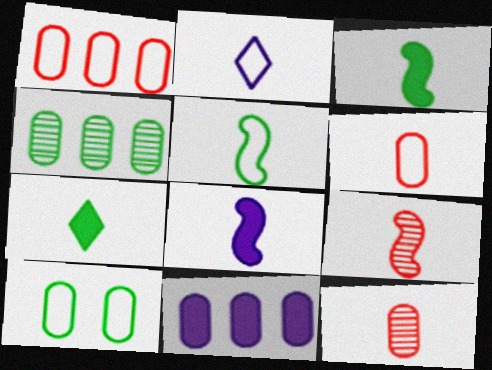[[1, 4, 11], 
[2, 3, 12], 
[2, 5, 6], 
[5, 8, 9], 
[10, 11, 12]]